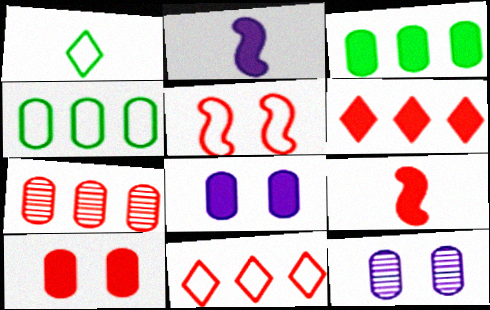[[6, 9, 10]]